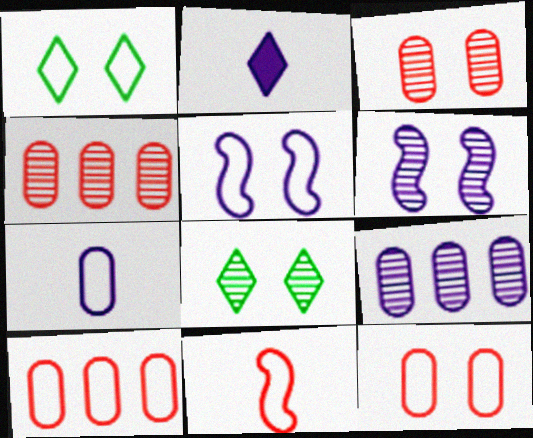[[1, 5, 12], 
[2, 5, 9], 
[3, 6, 8]]